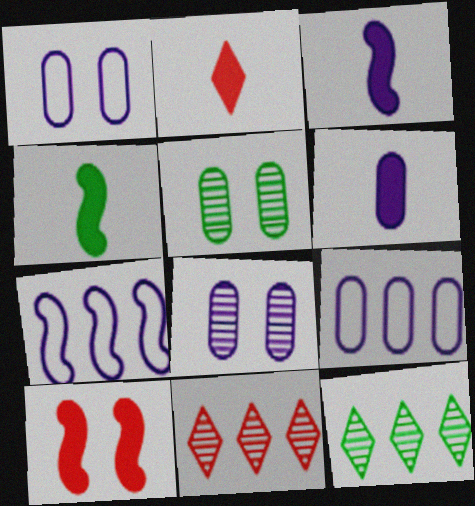[[1, 4, 11], 
[2, 4, 6], 
[2, 5, 7], 
[6, 8, 9]]